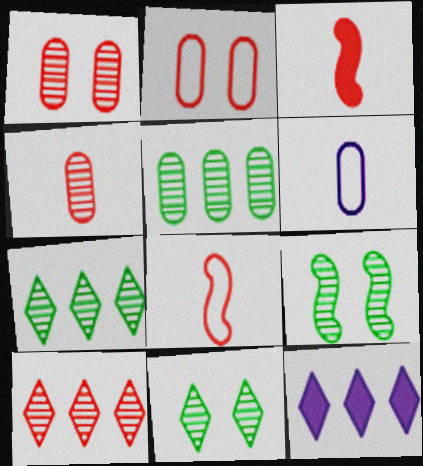[[2, 3, 10]]